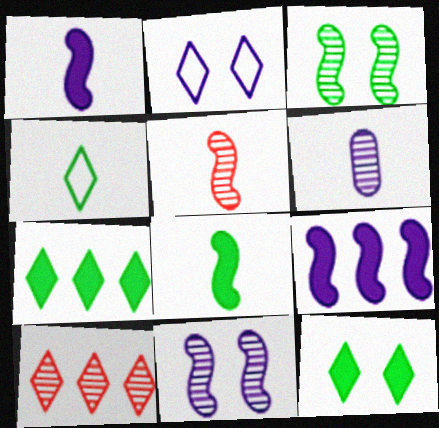[[2, 6, 9], 
[3, 6, 10]]